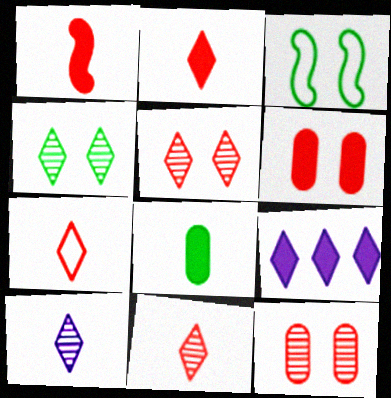[[2, 7, 11], 
[4, 7, 9]]